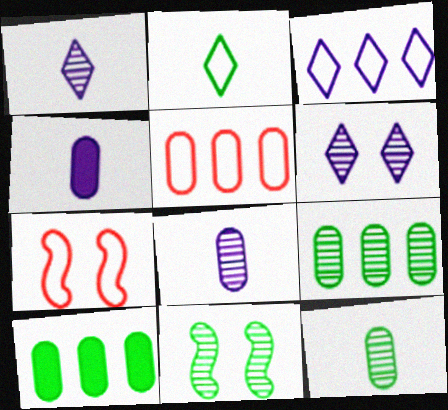[[1, 7, 10], 
[2, 10, 11]]